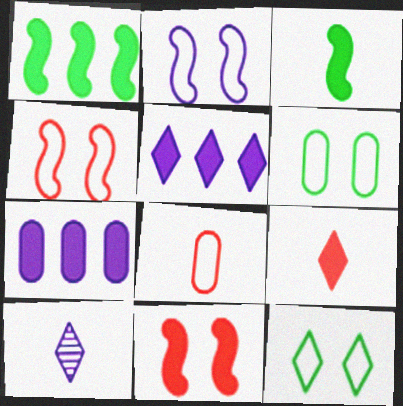[[2, 7, 10], 
[3, 8, 10]]